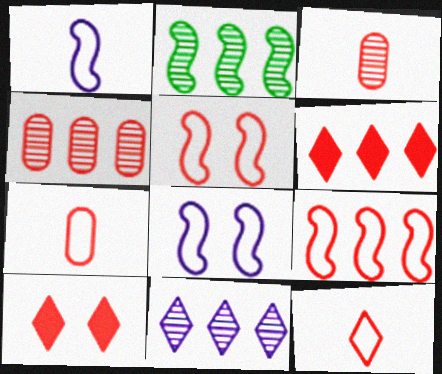[[2, 4, 11], 
[3, 5, 6], 
[3, 9, 10], 
[4, 6, 9]]